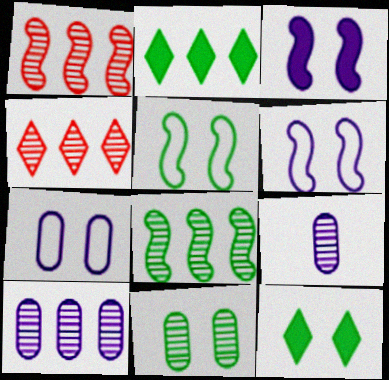[[4, 8, 10], 
[5, 11, 12]]